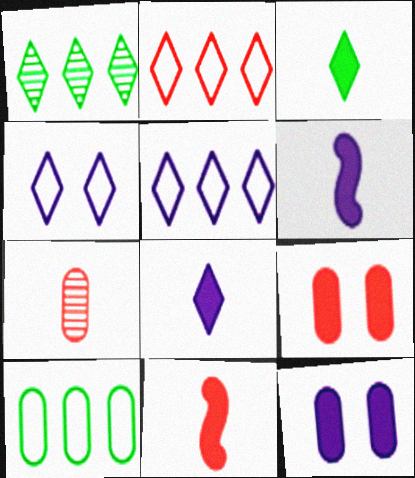[[7, 10, 12]]